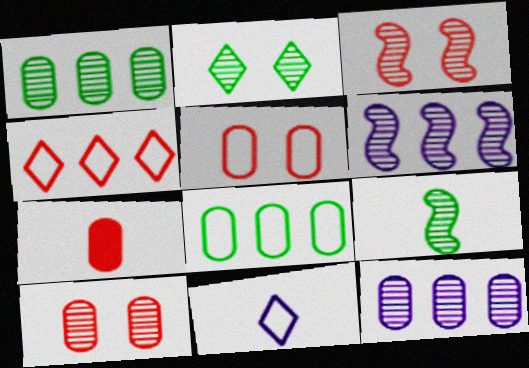[[1, 2, 9], 
[3, 4, 7], 
[3, 6, 9], 
[7, 9, 11]]